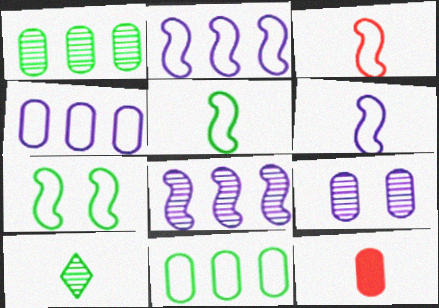[[2, 3, 7], 
[3, 5, 6], 
[6, 10, 12], 
[9, 11, 12]]